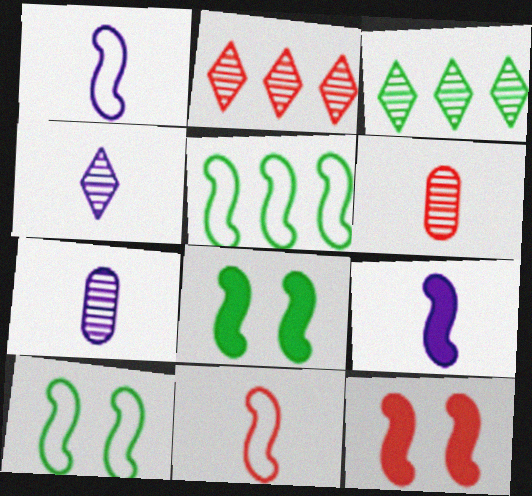[]